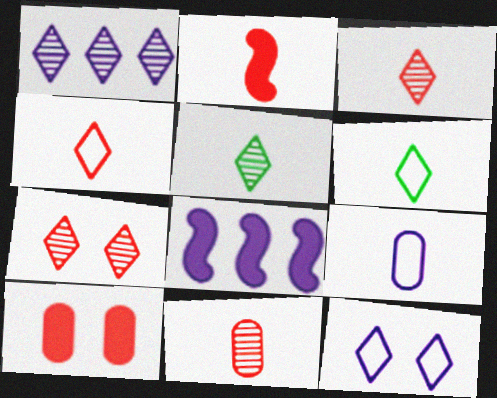[[1, 5, 7], 
[2, 4, 11], 
[2, 5, 9]]